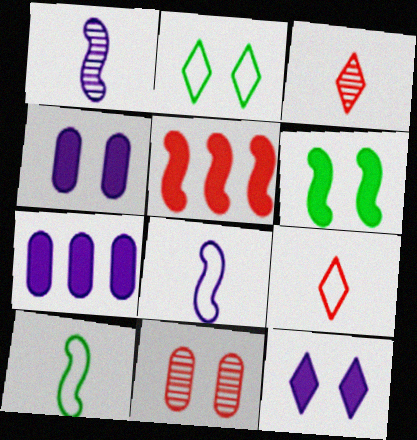[[5, 9, 11]]